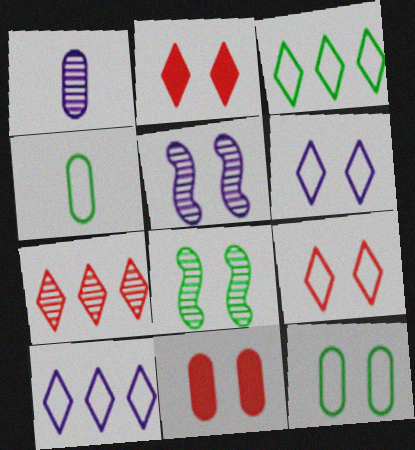[[1, 7, 8], 
[2, 5, 12], 
[6, 8, 11]]